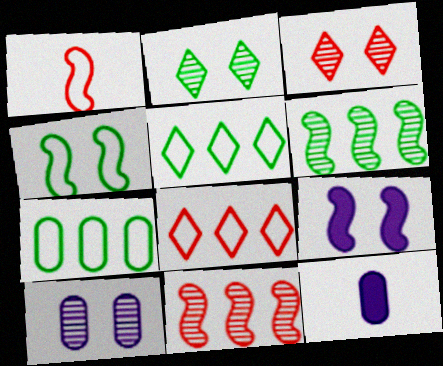[[1, 6, 9]]